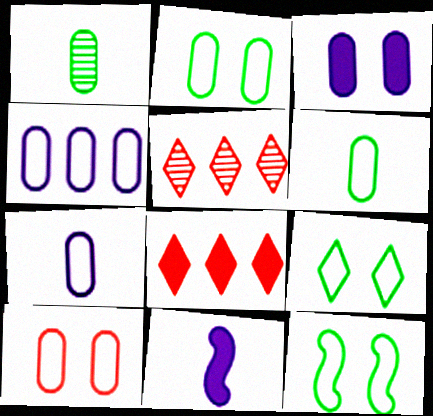[[2, 5, 11], 
[2, 9, 12], 
[4, 6, 10]]